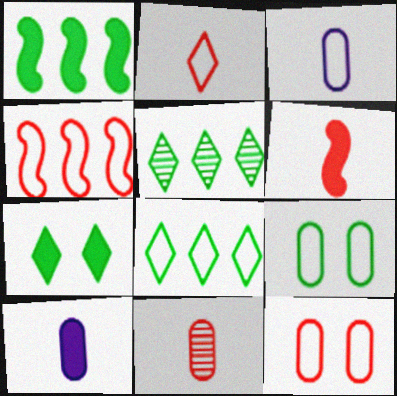[[2, 4, 12], 
[2, 6, 11]]